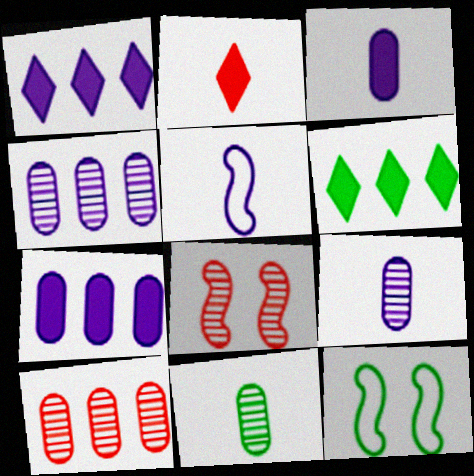[[2, 4, 12], 
[2, 5, 11], 
[6, 11, 12]]